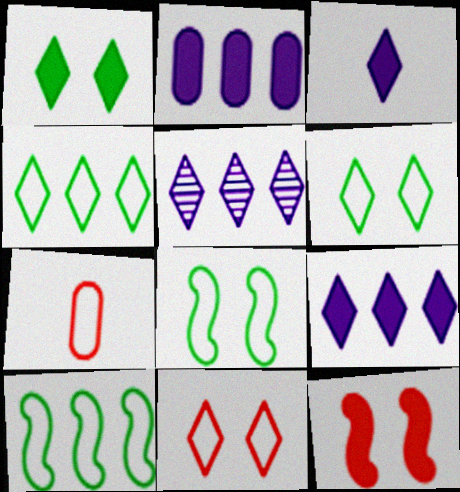[]